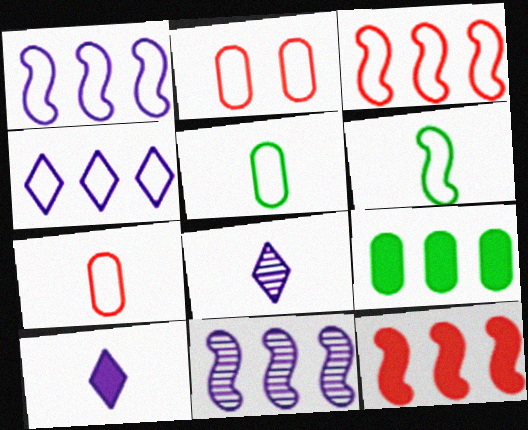[[2, 4, 6]]